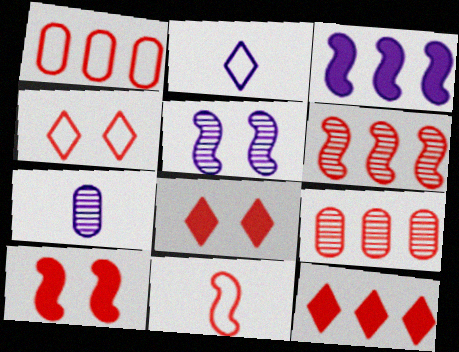[[1, 4, 11], 
[1, 6, 12], 
[6, 10, 11], 
[8, 9, 11]]